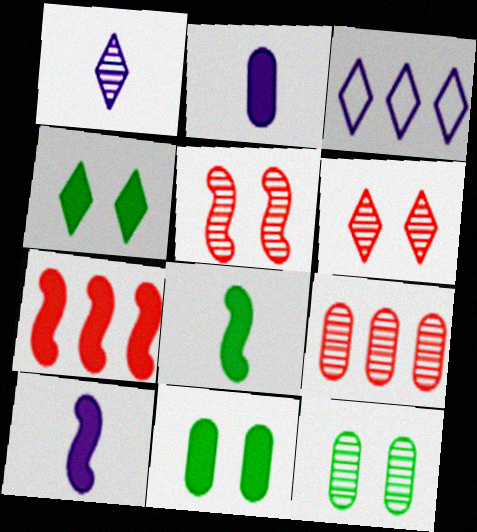[[2, 4, 7]]